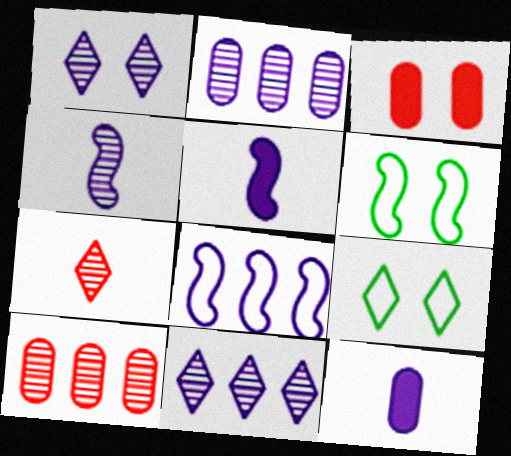[[1, 2, 4], 
[1, 3, 6], 
[1, 8, 12], 
[5, 9, 10]]